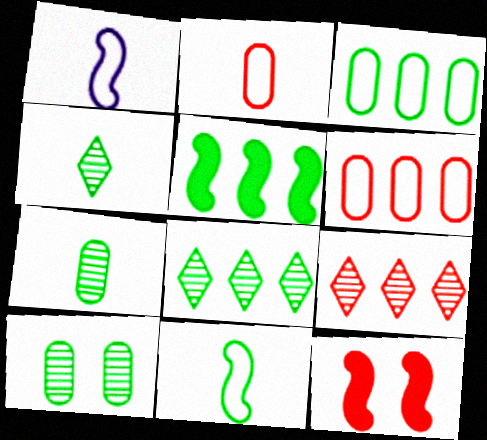[[2, 9, 12], 
[3, 5, 8]]